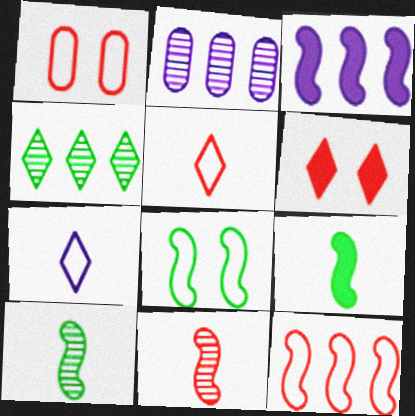[[1, 5, 12], 
[3, 8, 11], 
[4, 6, 7]]